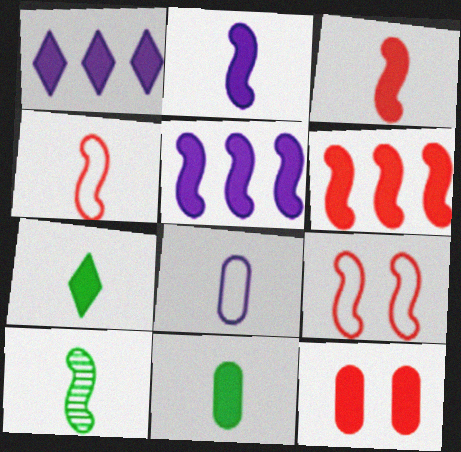[[2, 4, 10], 
[5, 7, 12], 
[5, 9, 10]]